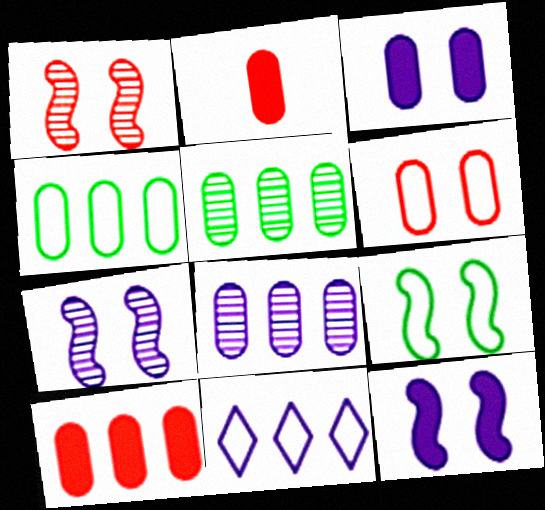[[1, 9, 12], 
[4, 8, 10]]